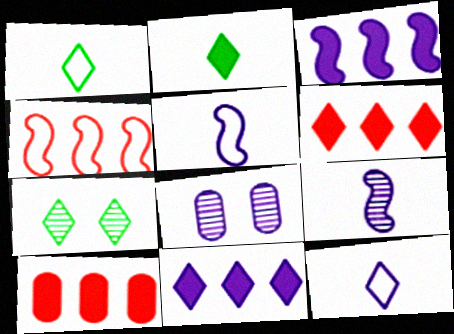[[2, 4, 8], 
[3, 8, 12], 
[5, 7, 10], 
[5, 8, 11], 
[6, 7, 12]]